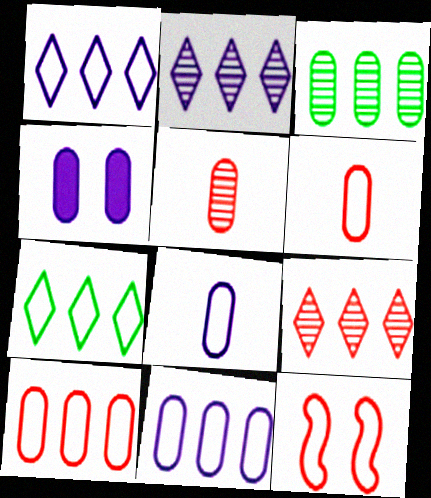[[3, 4, 6], 
[7, 8, 12]]